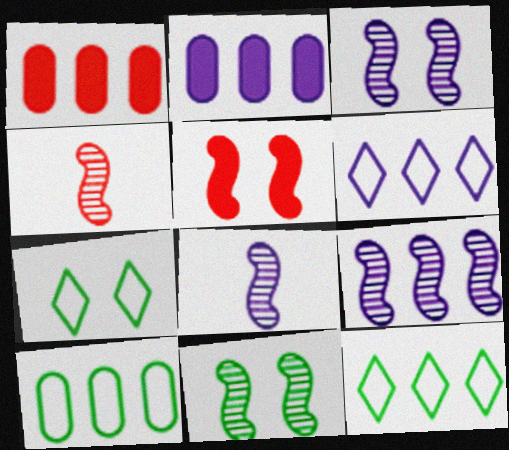[[1, 7, 8], 
[1, 9, 12], 
[2, 4, 7], 
[2, 6, 9], 
[3, 8, 9], 
[4, 9, 11]]